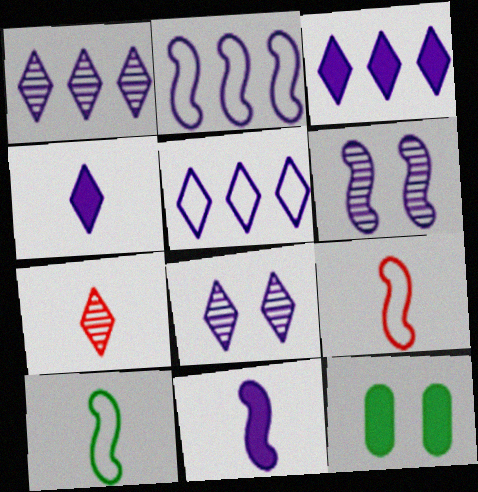[[1, 3, 5], 
[1, 9, 12], 
[2, 6, 11], 
[2, 7, 12], 
[4, 5, 8]]